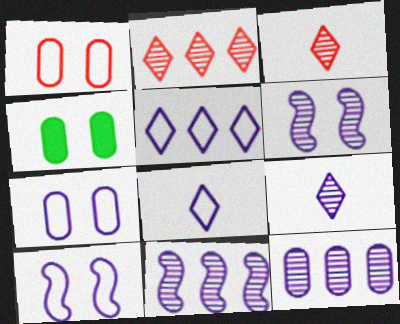[[6, 9, 12]]